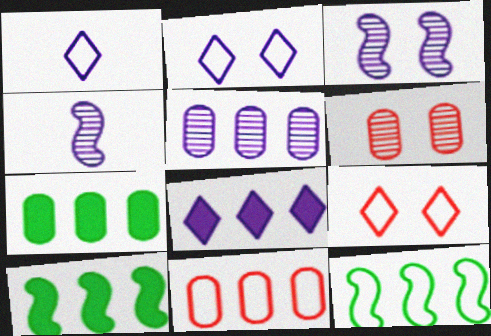[[1, 6, 10], 
[4, 7, 9], 
[5, 7, 11]]